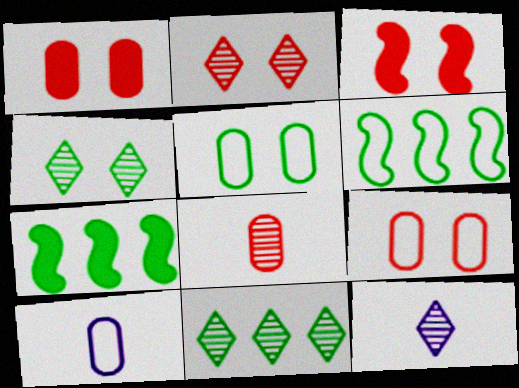[[1, 6, 12], 
[2, 3, 9], 
[2, 7, 10], 
[2, 11, 12], 
[3, 10, 11], 
[7, 9, 12]]